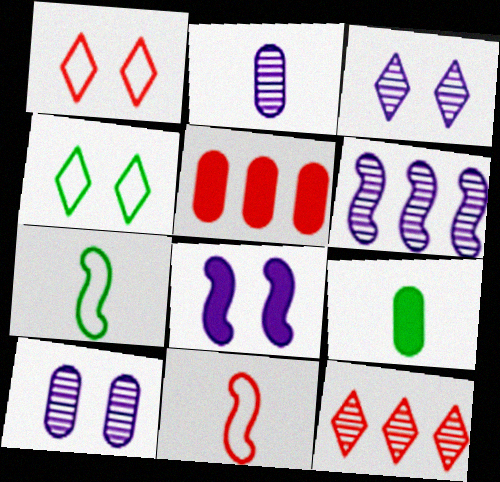[[1, 6, 9], 
[2, 3, 6], 
[3, 5, 7]]